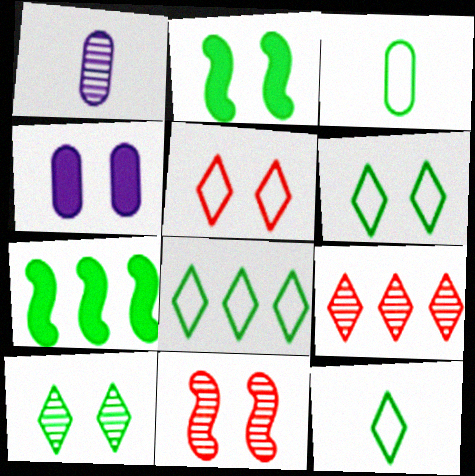[[1, 5, 7], 
[3, 7, 10], 
[4, 6, 11], 
[6, 8, 12]]